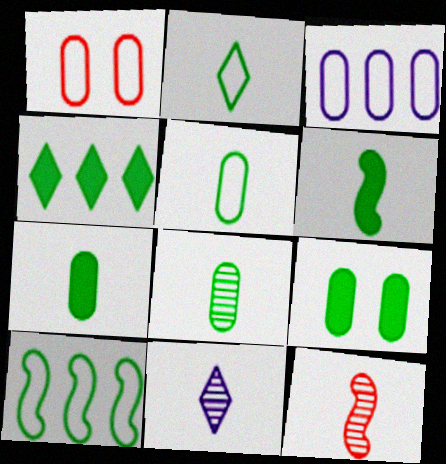[[1, 3, 5], 
[2, 6, 8], 
[4, 6, 9], 
[5, 7, 8], 
[8, 11, 12]]